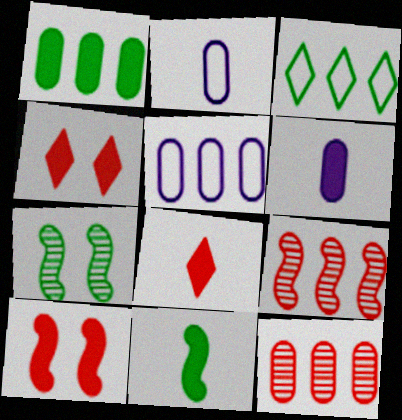[[1, 5, 12], 
[5, 7, 8], 
[6, 8, 11]]